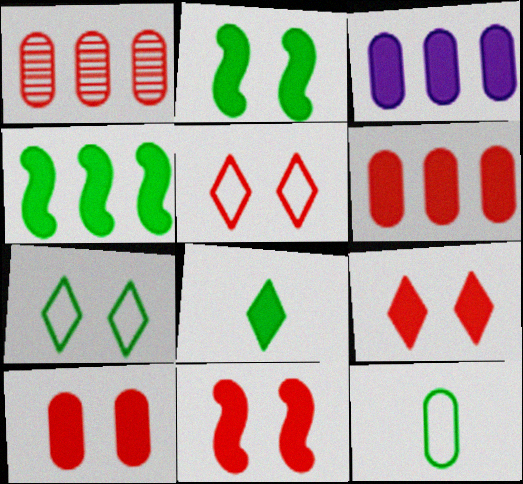[[3, 8, 11], 
[9, 10, 11]]